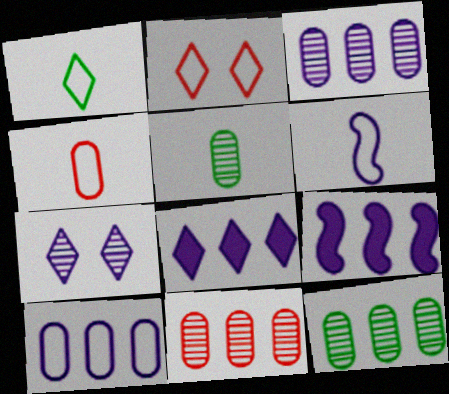[[1, 4, 6], 
[2, 5, 9], 
[3, 11, 12]]